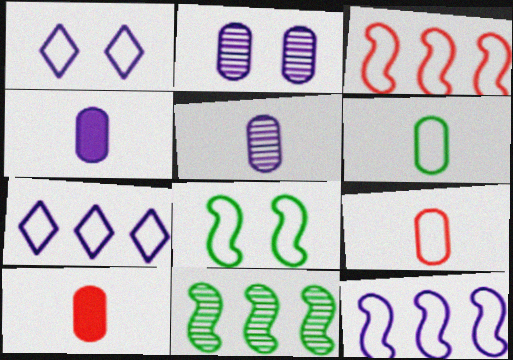[[1, 3, 6], 
[1, 10, 11], 
[5, 6, 10], 
[7, 8, 9]]